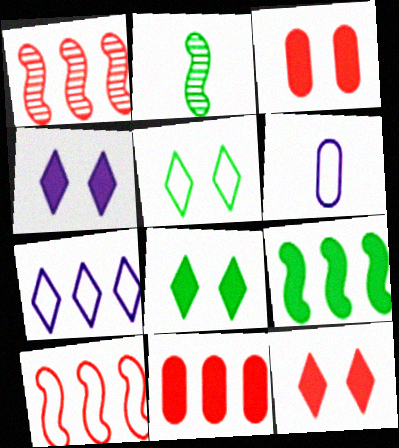[[1, 6, 8], 
[2, 3, 7], 
[4, 8, 12], 
[5, 6, 10]]